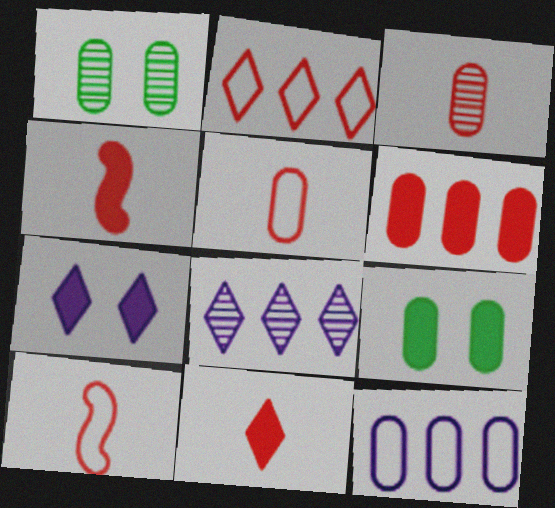[[3, 9, 12], 
[3, 10, 11], 
[8, 9, 10]]